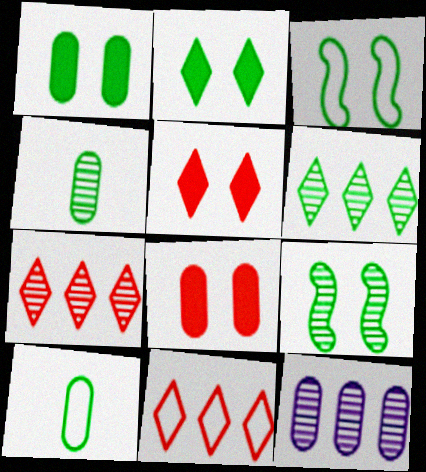[[4, 6, 9], 
[8, 10, 12]]